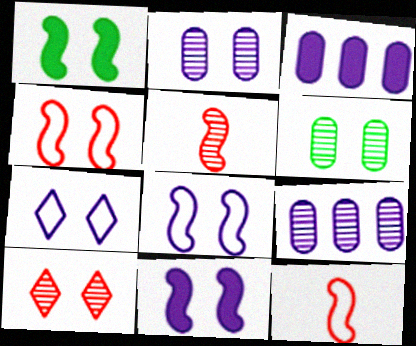[[2, 7, 11]]